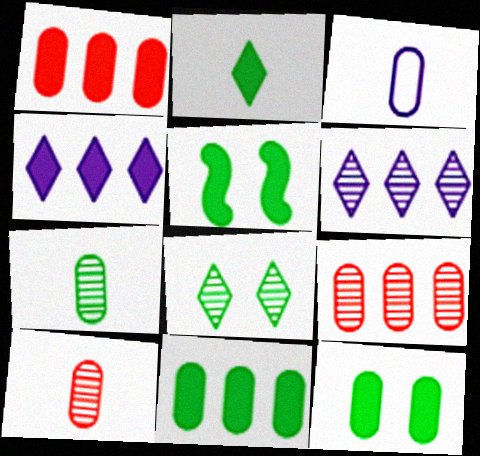[[2, 5, 11], 
[3, 9, 12]]